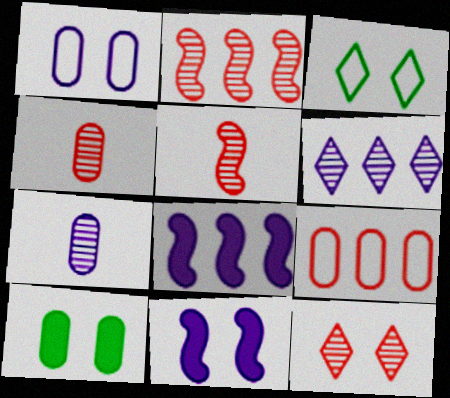[[2, 4, 12], 
[3, 4, 8], 
[7, 9, 10]]